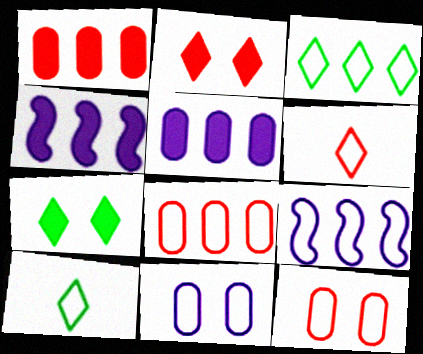[[3, 8, 9], 
[9, 10, 12]]